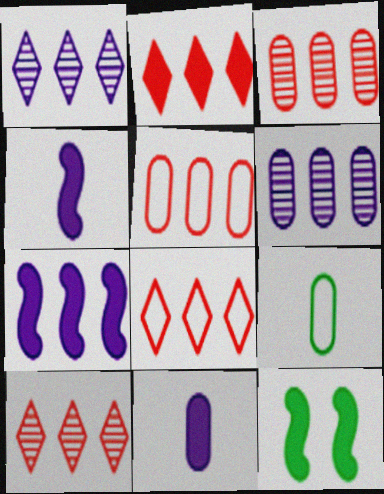[[2, 8, 10], 
[2, 11, 12]]